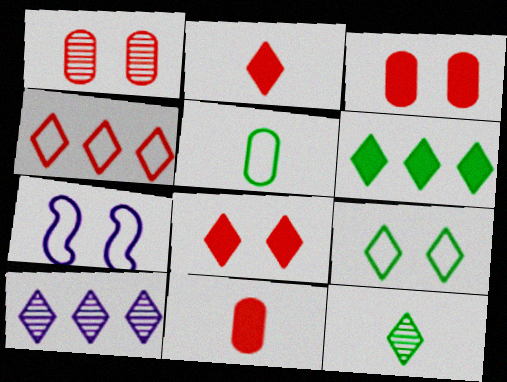[[2, 9, 10], 
[4, 5, 7], 
[4, 6, 10], 
[6, 9, 12]]